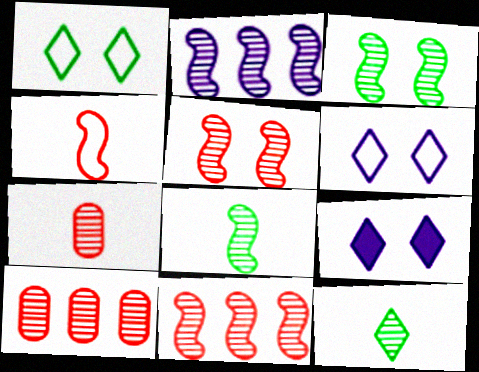[[2, 5, 8]]